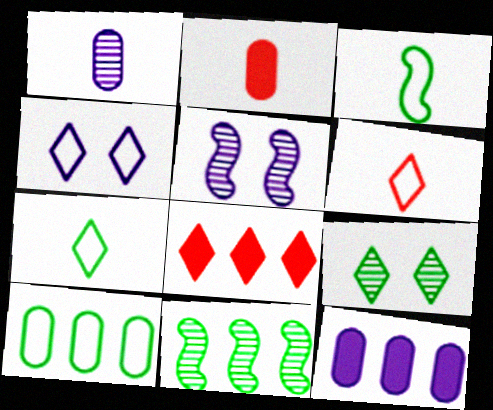[[2, 4, 11]]